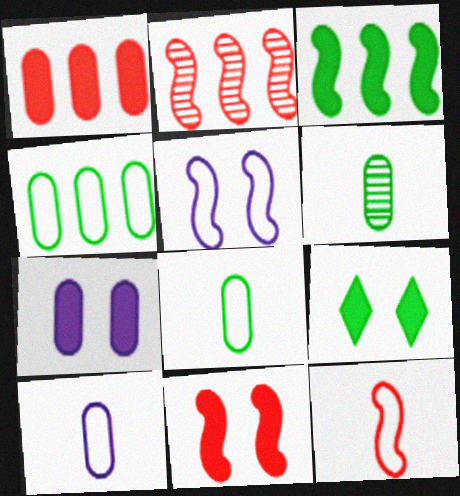[[2, 9, 10], 
[2, 11, 12], 
[7, 9, 11]]